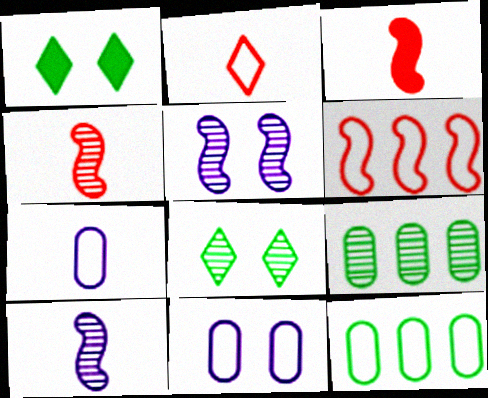[]